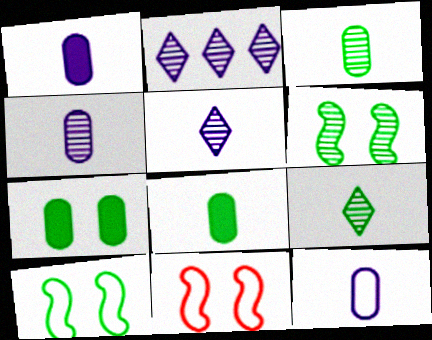[[1, 4, 12], 
[2, 8, 11]]